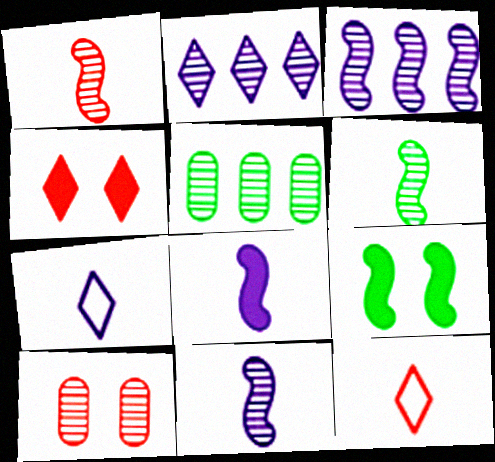[[1, 6, 11], 
[2, 6, 10]]